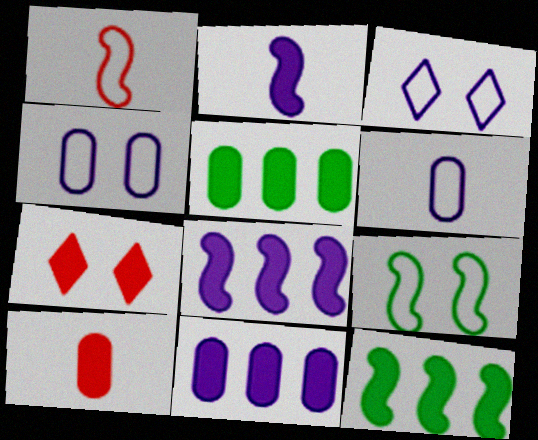[[2, 5, 7]]